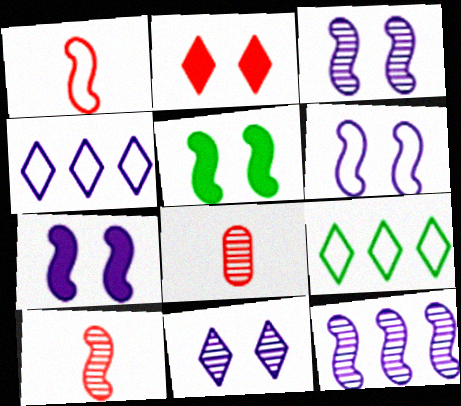[[1, 5, 12], 
[3, 6, 7], 
[4, 5, 8], 
[7, 8, 9]]